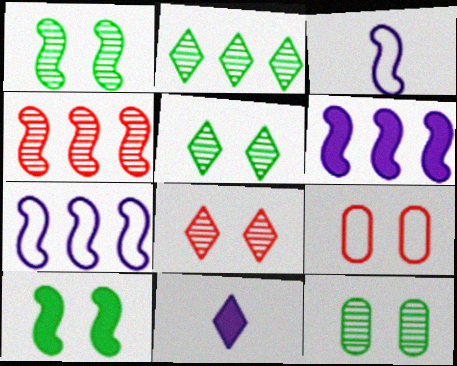[[1, 5, 12], 
[3, 4, 10]]